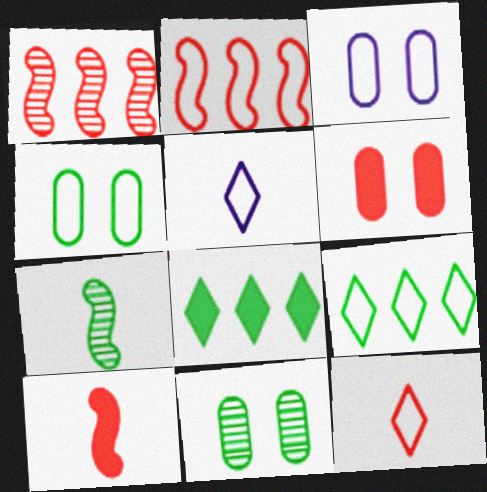[[1, 6, 12], 
[2, 4, 5], 
[3, 6, 11], 
[4, 7, 8]]